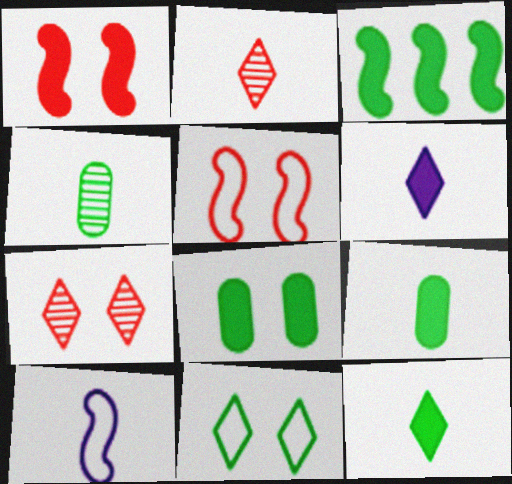[[2, 9, 10], 
[3, 4, 11], 
[3, 8, 12]]